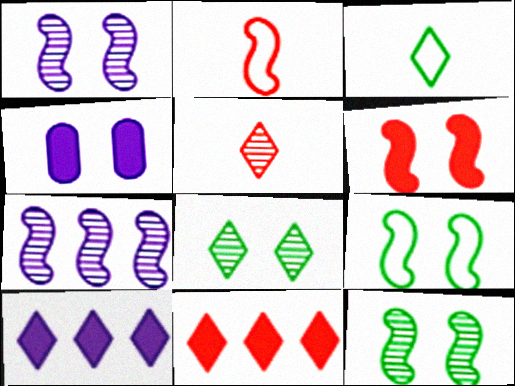[[1, 6, 9]]